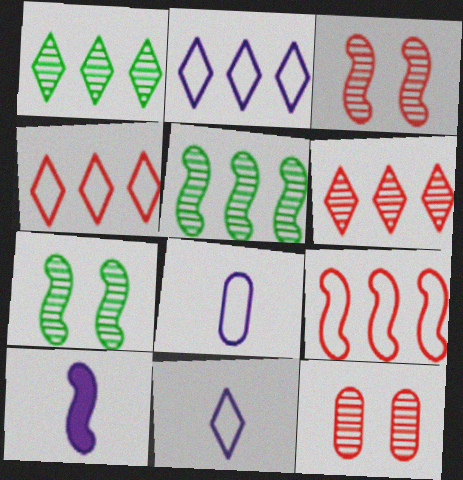[[7, 9, 10]]